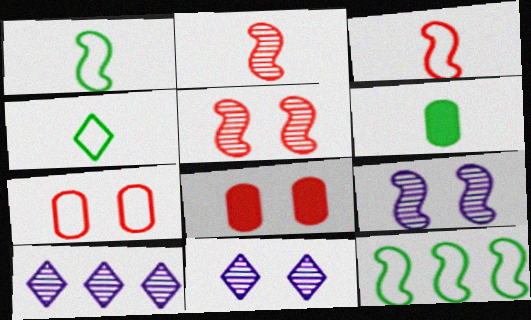[[1, 8, 10]]